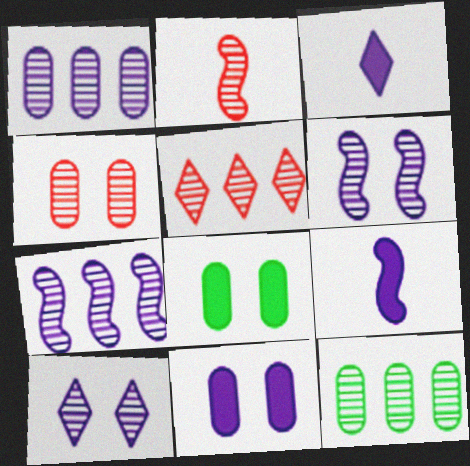[[2, 4, 5], 
[2, 10, 12], 
[5, 7, 12]]